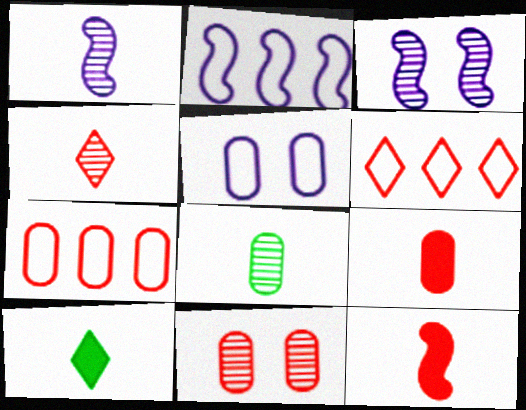[[1, 4, 8], 
[2, 10, 11], 
[3, 7, 10], 
[6, 11, 12], 
[7, 9, 11]]